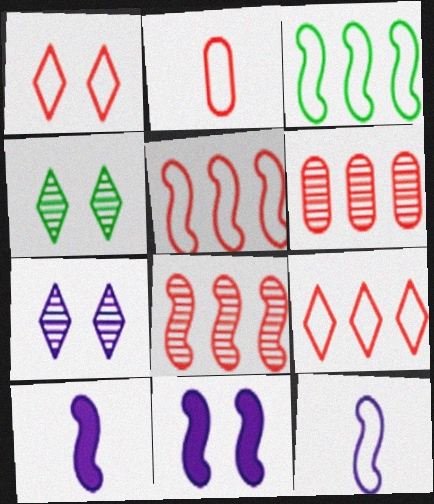[[1, 2, 5]]